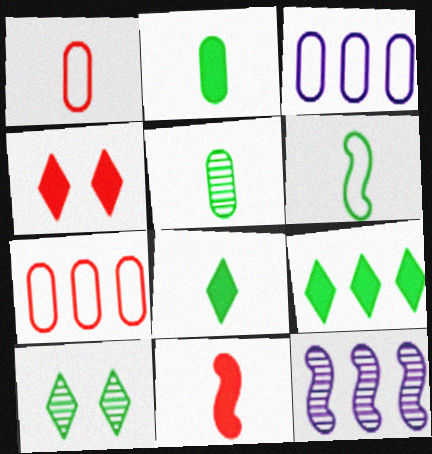[[3, 10, 11], 
[5, 6, 8], 
[7, 9, 12]]